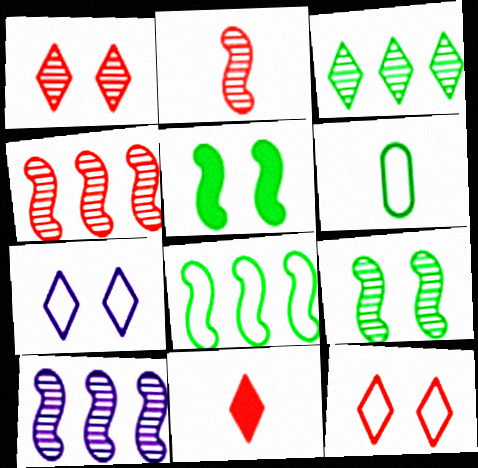[[2, 9, 10], 
[3, 5, 6], 
[3, 7, 11]]